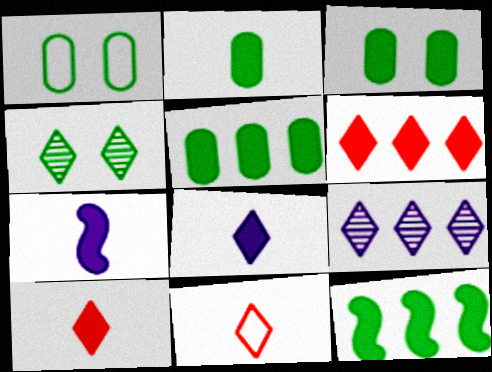[[2, 3, 5], 
[2, 7, 10], 
[3, 6, 7]]